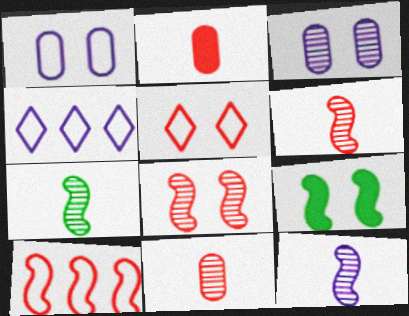[[3, 5, 9], 
[4, 9, 11], 
[6, 7, 12], 
[9, 10, 12]]